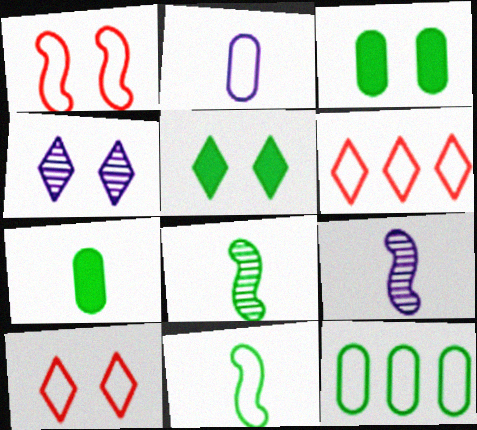[[1, 3, 4], 
[3, 6, 9], 
[4, 5, 10], 
[5, 8, 12]]